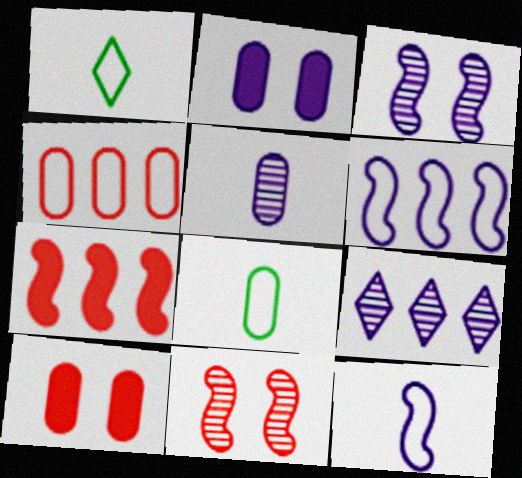[[2, 9, 12], 
[3, 5, 9]]